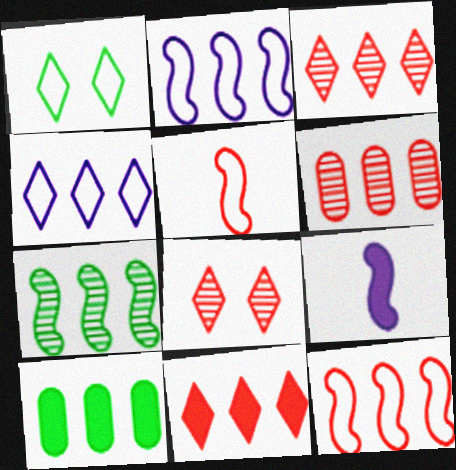[[1, 6, 9], 
[2, 3, 10], 
[6, 11, 12]]